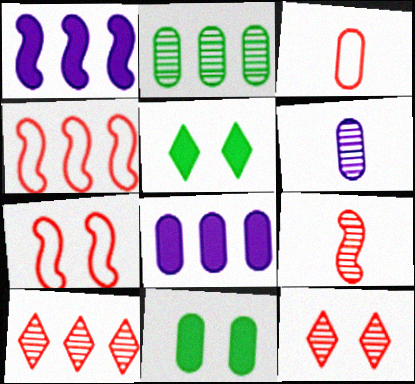[[4, 5, 6]]